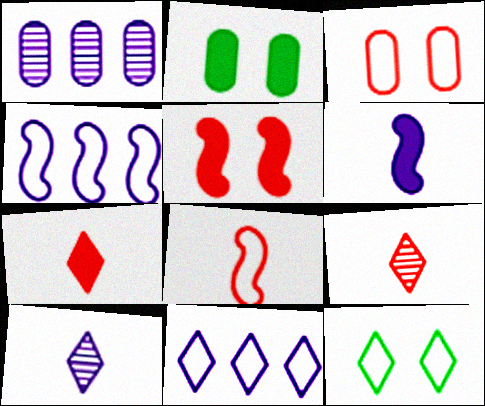[[2, 4, 9]]